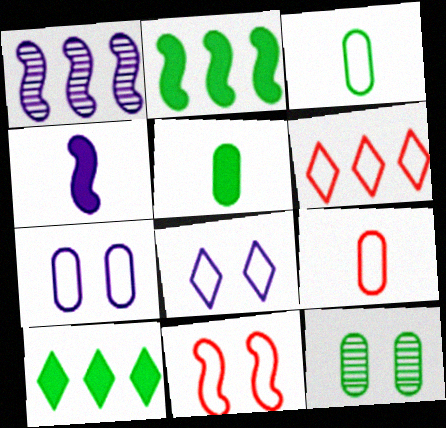[[4, 6, 12], 
[6, 9, 11]]